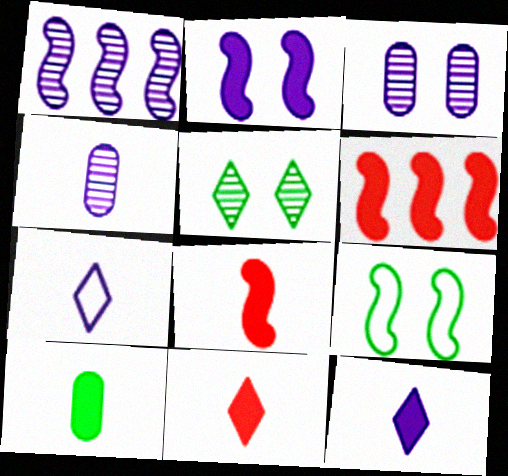[[1, 8, 9], 
[8, 10, 12]]